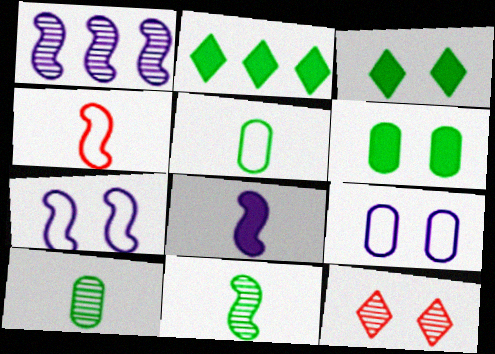[[1, 7, 8], 
[1, 10, 12], 
[4, 8, 11], 
[6, 7, 12]]